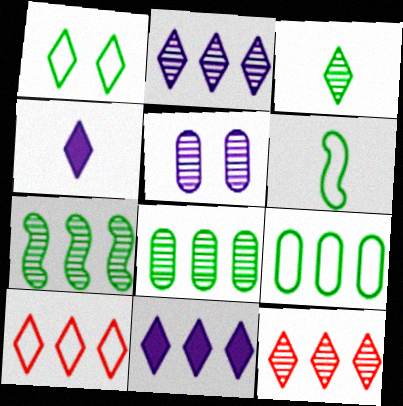[[1, 4, 12], 
[1, 6, 9]]